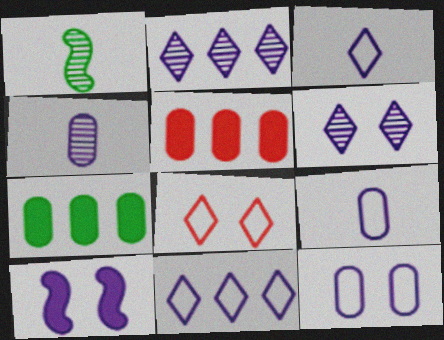[[2, 9, 10], 
[4, 10, 11], 
[6, 10, 12]]